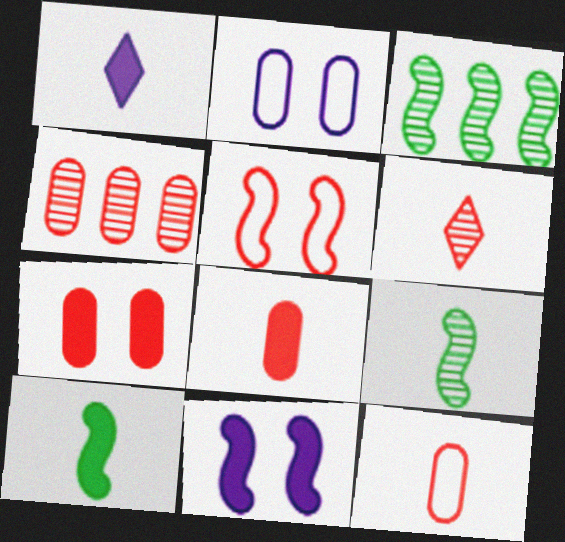[[1, 8, 10], 
[1, 9, 12], 
[4, 7, 12]]